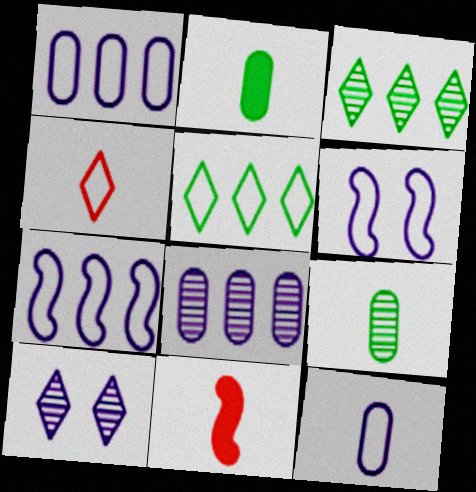[]